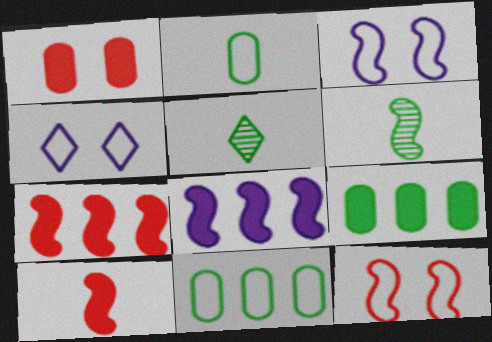[[3, 6, 7], 
[6, 8, 12]]